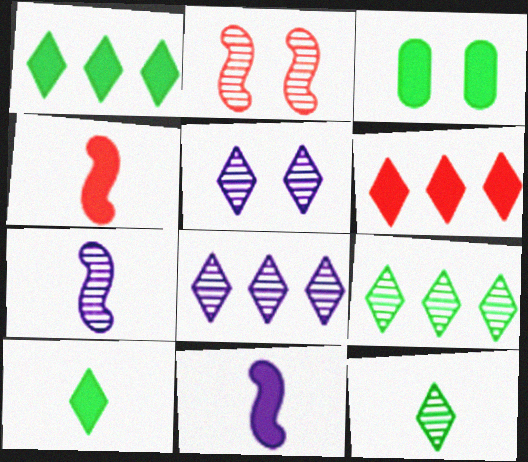[[3, 6, 11]]